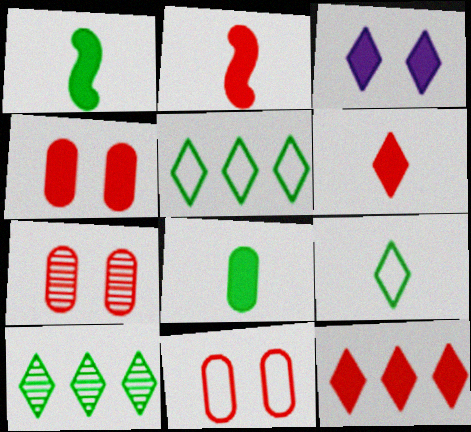[[2, 4, 12], 
[4, 7, 11]]